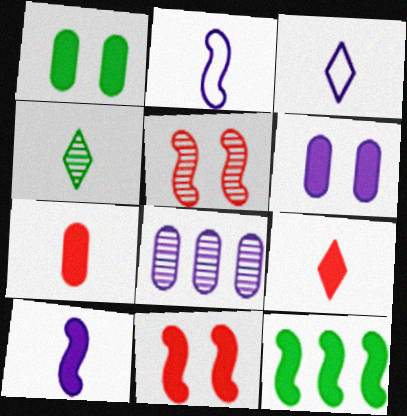[[2, 4, 7], 
[2, 5, 12], 
[3, 4, 9], 
[4, 5, 8], 
[6, 9, 12], 
[10, 11, 12]]